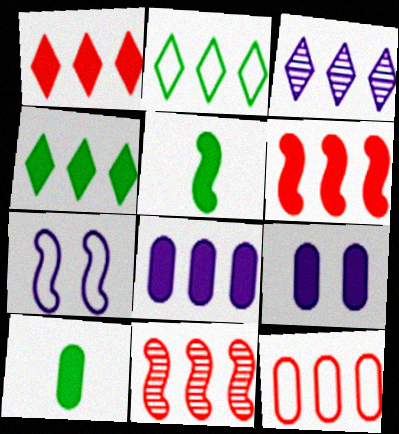[[1, 2, 3], 
[1, 5, 9], 
[1, 11, 12], 
[2, 8, 11], 
[4, 6, 8], 
[5, 7, 11]]